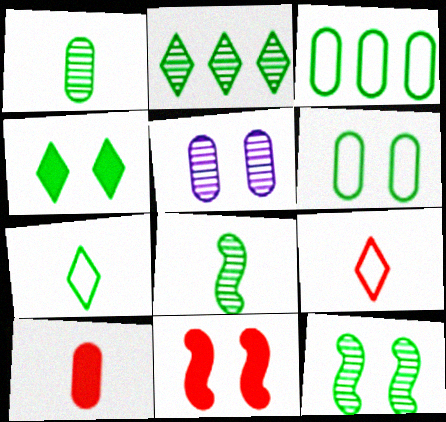[[1, 2, 12], 
[2, 4, 7], 
[3, 4, 8], 
[3, 5, 10], 
[4, 6, 12]]